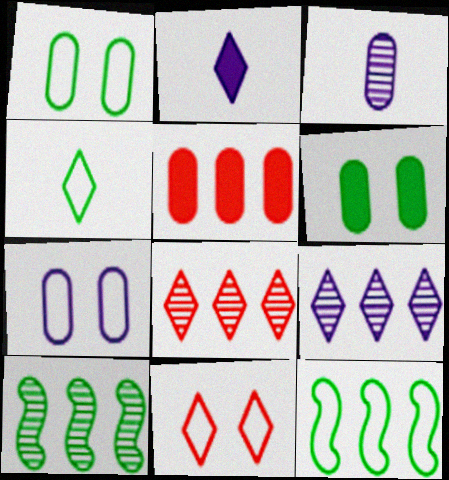[[1, 3, 5], 
[1, 4, 12], 
[4, 6, 10], 
[5, 9, 12]]